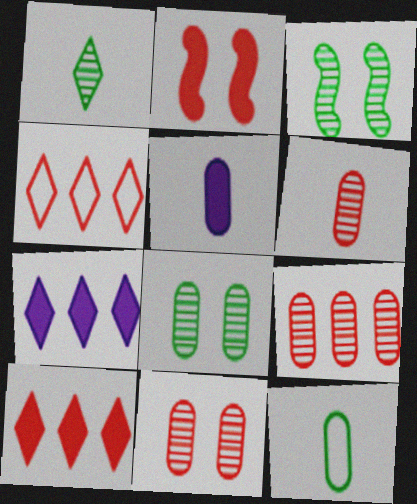[[2, 4, 6], 
[3, 4, 5], 
[5, 6, 12], 
[6, 9, 11]]